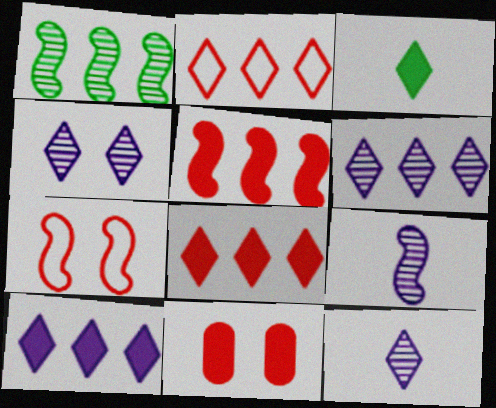[[2, 3, 4], 
[4, 6, 12]]